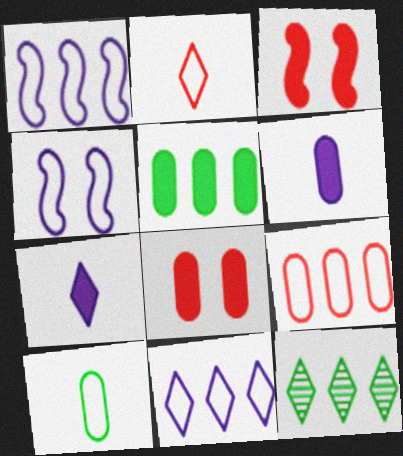[[3, 5, 7], 
[5, 6, 8]]